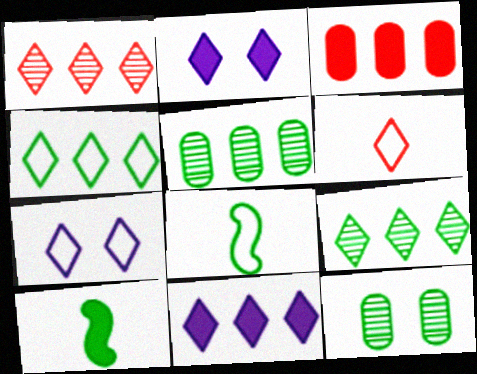[[1, 4, 11], 
[2, 3, 10], 
[2, 6, 9], 
[4, 6, 7], 
[4, 10, 12]]